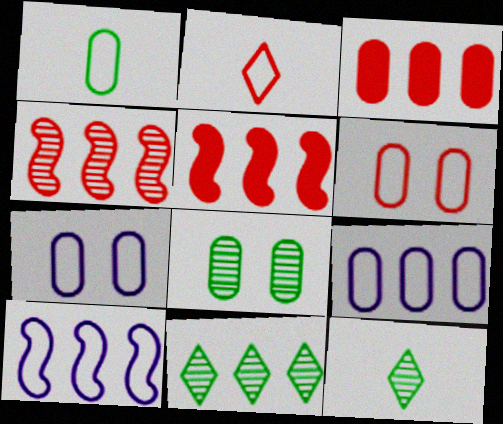[[1, 6, 9], 
[3, 10, 11], 
[5, 7, 12], 
[5, 9, 11]]